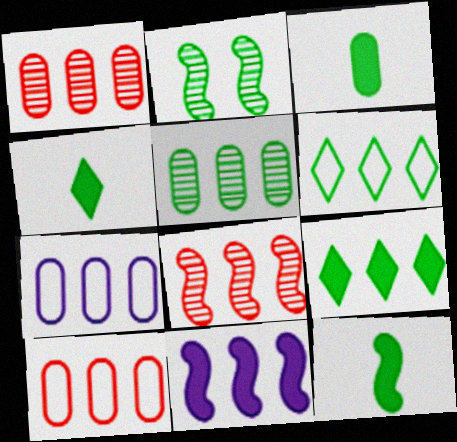[[1, 6, 11], 
[2, 3, 6], 
[3, 4, 12], 
[7, 8, 9]]